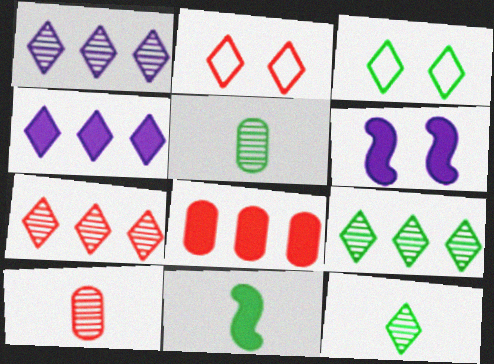[[1, 7, 9], 
[2, 4, 12]]